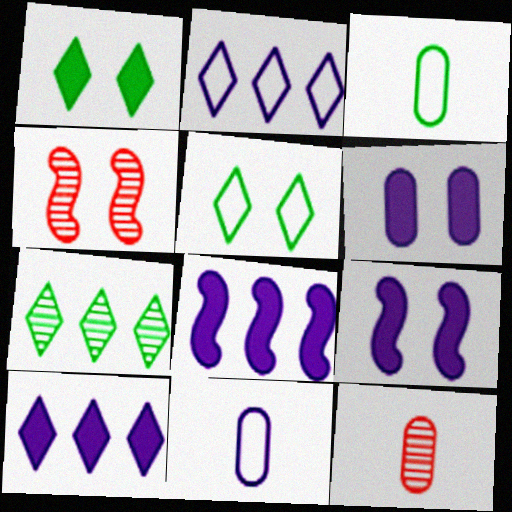[[3, 4, 10], 
[4, 5, 6], 
[5, 8, 12]]